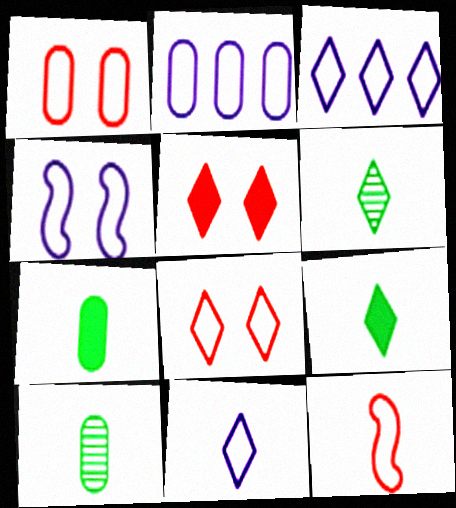[[2, 4, 11], 
[3, 5, 6]]